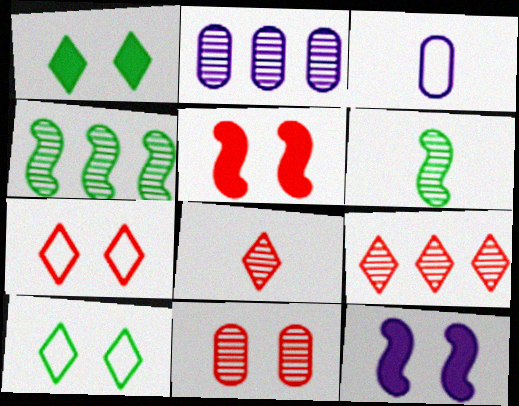[[2, 4, 9], 
[5, 7, 11], 
[10, 11, 12]]